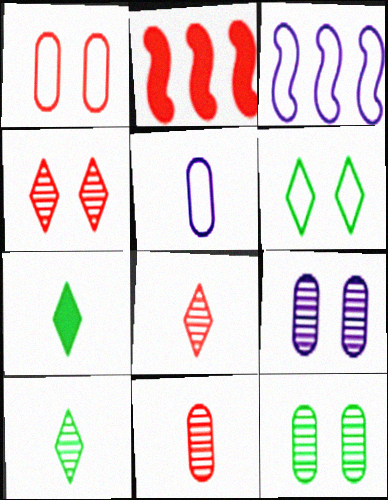[[1, 2, 8]]